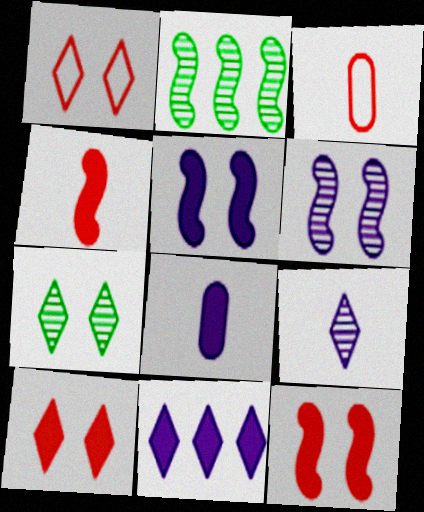[[1, 2, 8], 
[5, 8, 11]]